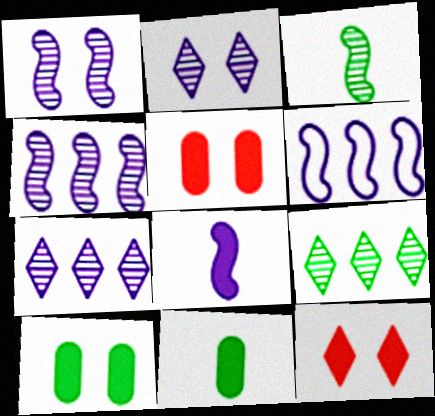[[1, 6, 8]]